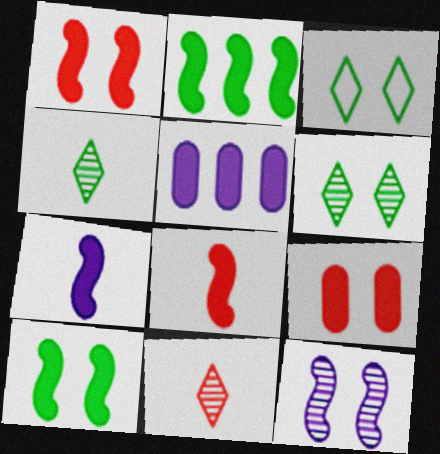[[1, 2, 7], 
[3, 9, 12]]